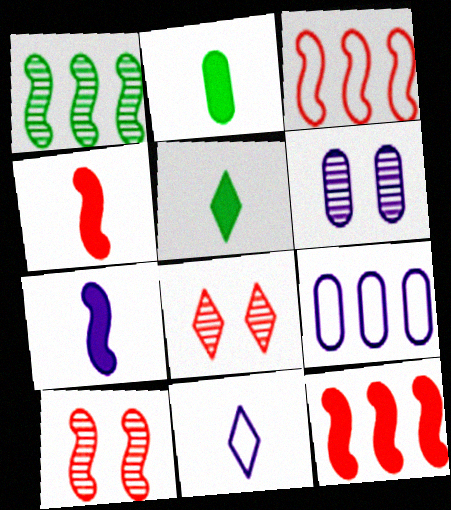[[3, 4, 10], 
[3, 5, 6], 
[5, 9, 10]]